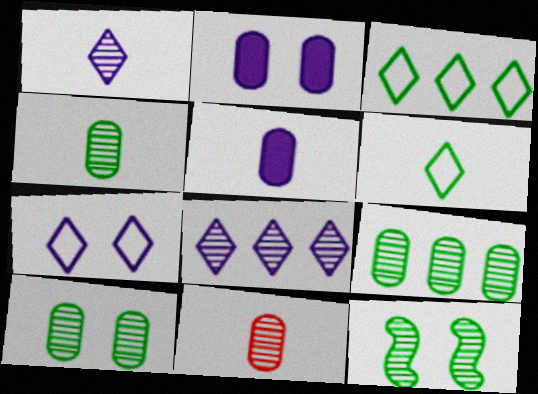[[4, 9, 10], 
[8, 11, 12]]